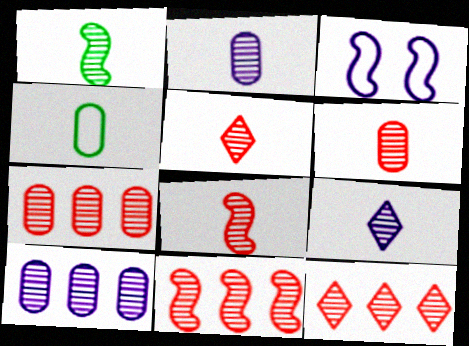[[1, 2, 5], 
[1, 6, 9], 
[5, 6, 8], 
[7, 11, 12]]